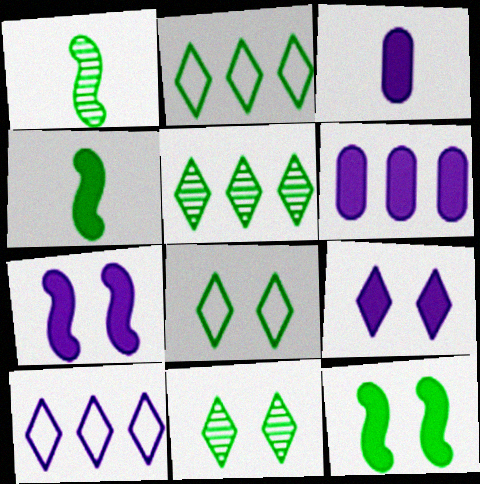[]